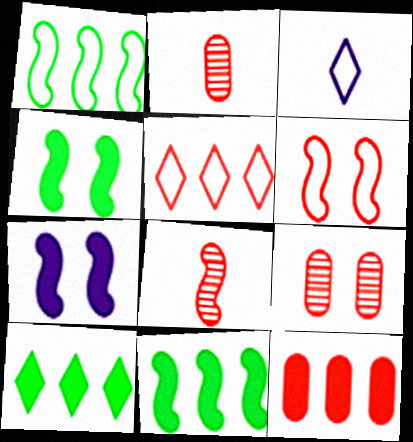[[1, 7, 8], 
[3, 9, 11]]